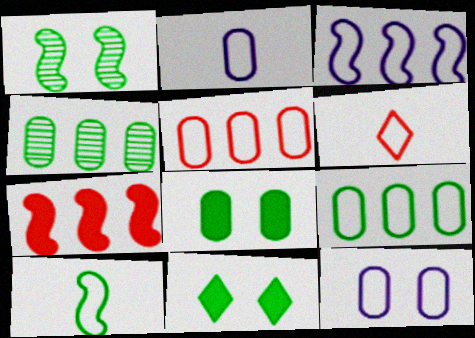[[2, 6, 10], 
[4, 10, 11]]